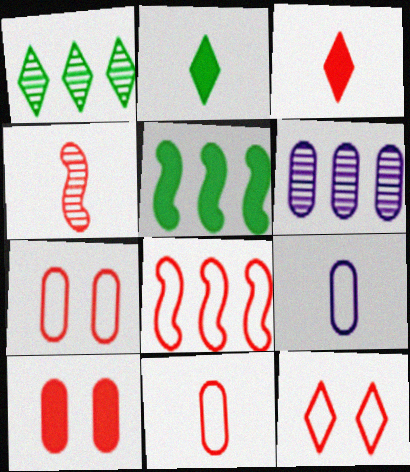[[2, 4, 9], 
[3, 4, 11], 
[8, 11, 12]]